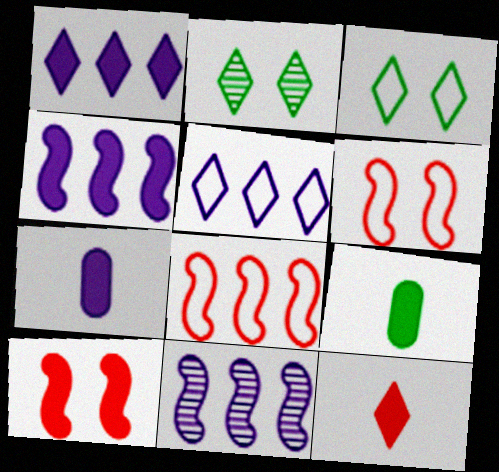[[1, 9, 10], 
[2, 5, 12], 
[2, 7, 8]]